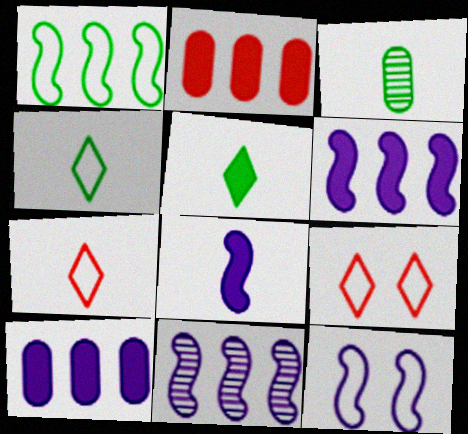[[3, 6, 9], 
[3, 7, 8], 
[8, 11, 12]]